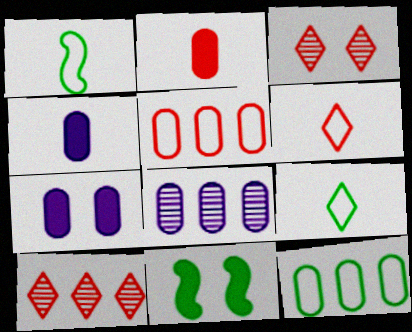[[1, 7, 10], 
[6, 8, 11]]